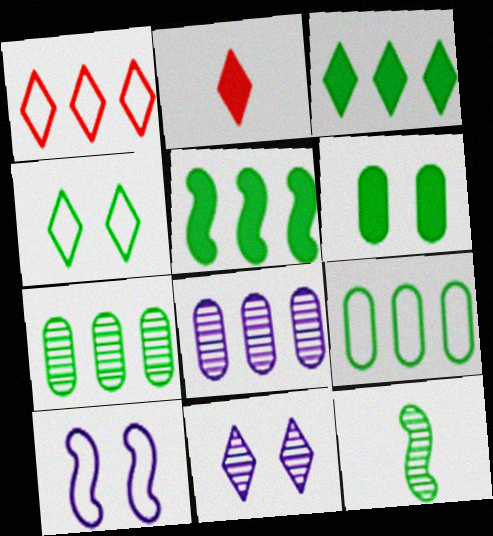[[1, 5, 8], 
[2, 7, 10]]